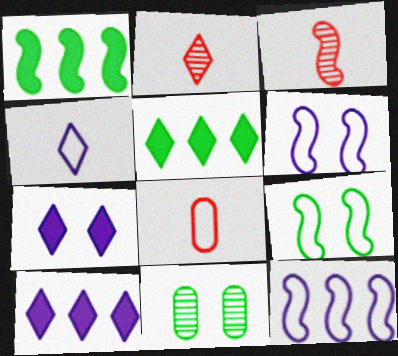[[1, 3, 6]]